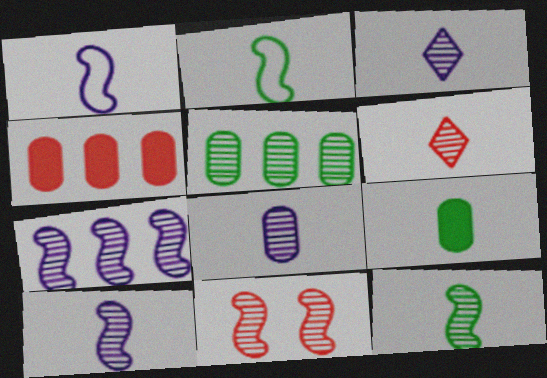[[1, 6, 9], 
[3, 5, 11], 
[3, 8, 10], 
[6, 8, 12], 
[7, 11, 12]]